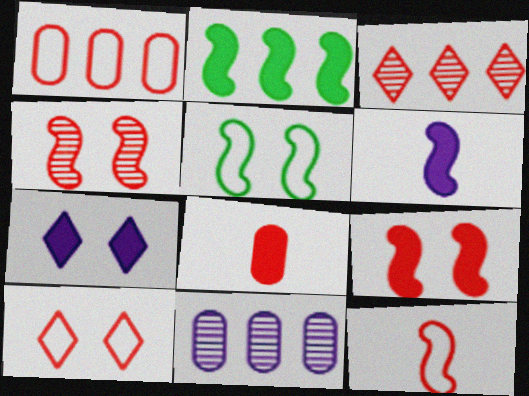[[1, 10, 12], 
[2, 6, 9], 
[2, 7, 8]]